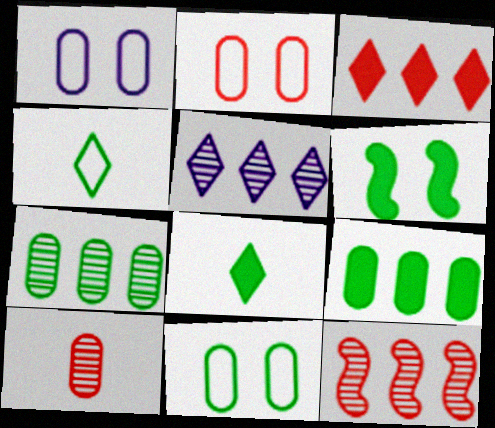[[1, 2, 11], 
[1, 8, 12], 
[1, 9, 10], 
[4, 6, 7], 
[5, 7, 12], 
[6, 8, 9]]